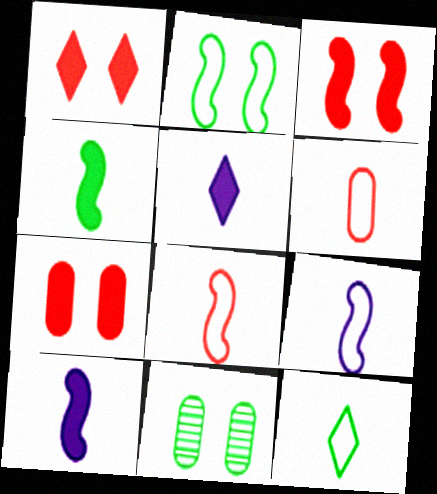[[1, 3, 7], 
[6, 9, 12]]